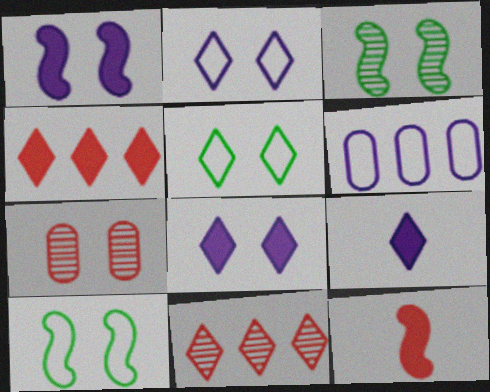[[1, 5, 7], 
[5, 9, 11], 
[7, 8, 10]]